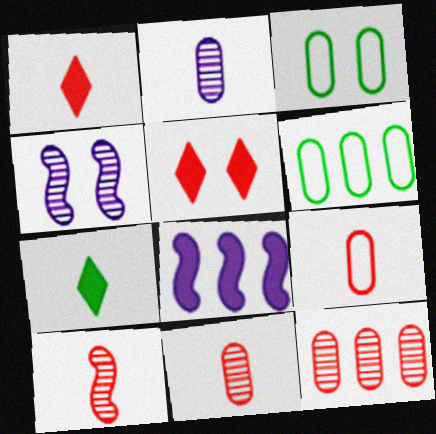[[1, 4, 6], 
[1, 9, 10], 
[3, 4, 5]]